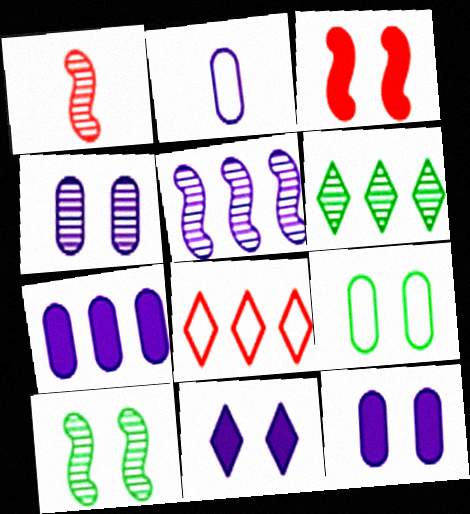[[1, 4, 6], 
[1, 5, 10], 
[2, 3, 6], 
[2, 4, 7], 
[2, 5, 11]]